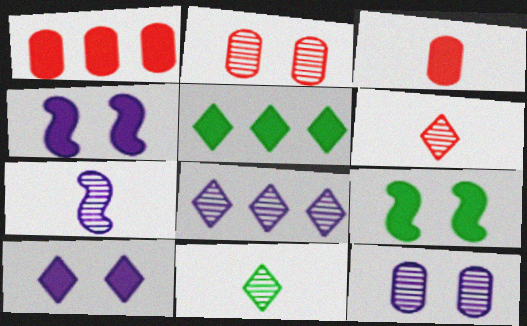[[3, 4, 5], 
[7, 8, 12]]